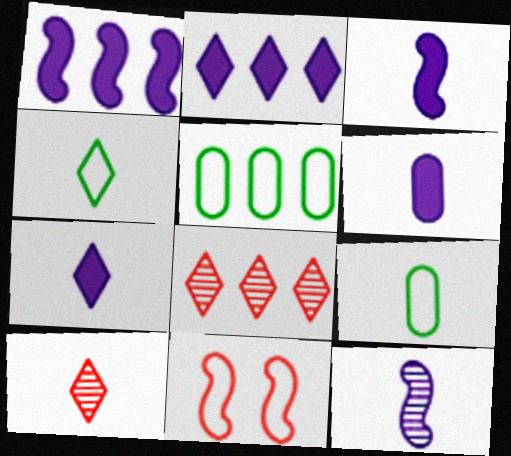[[1, 5, 8], 
[3, 6, 7], 
[3, 9, 10], 
[4, 7, 10]]